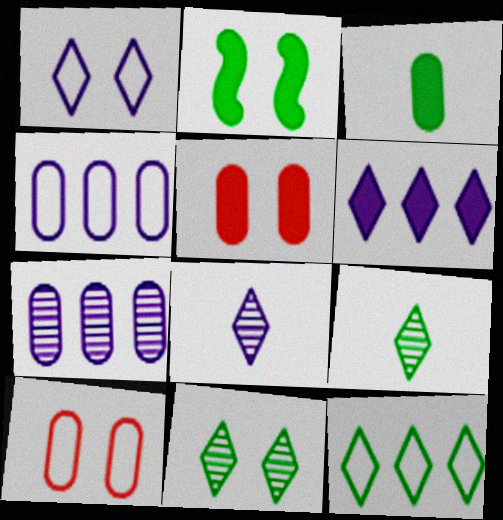[[1, 6, 8], 
[3, 7, 10]]